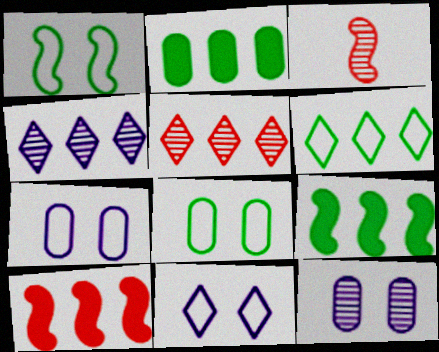[[2, 3, 11]]